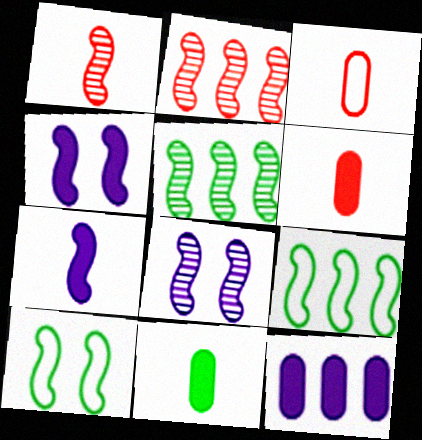[[1, 4, 9], 
[1, 5, 8], 
[2, 7, 10]]